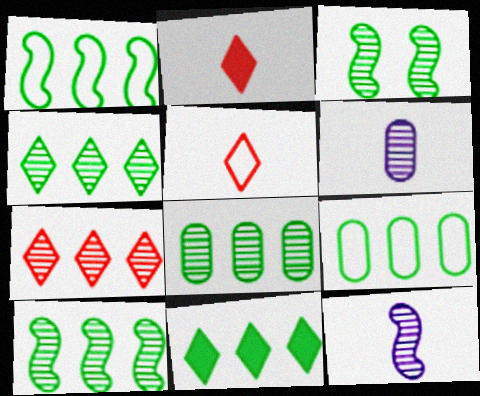[[1, 8, 11], 
[3, 6, 7], 
[4, 8, 10], 
[9, 10, 11]]